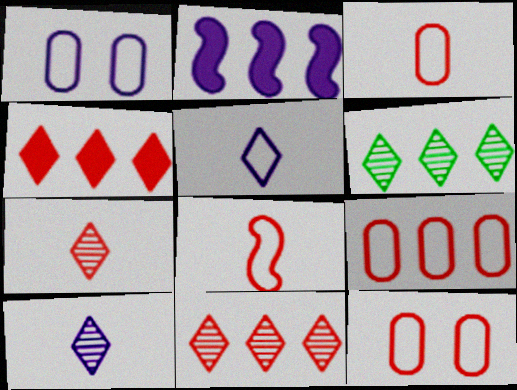[[1, 2, 10], 
[2, 6, 9], 
[3, 9, 12]]